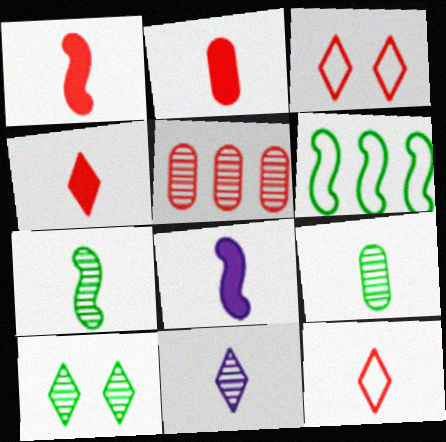[[1, 2, 4], 
[1, 3, 5], 
[8, 9, 12]]